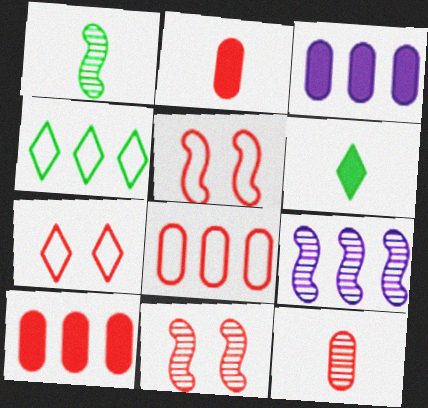[[1, 3, 7], 
[1, 9, 11], 
[4, 9, 10]]